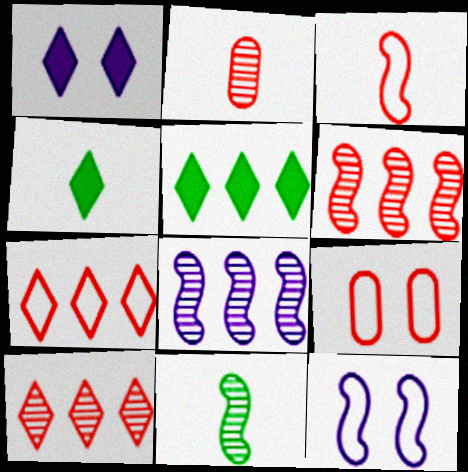[[2, 5, 12], 
[3, 7, 9], 
[4, 8, 9]]